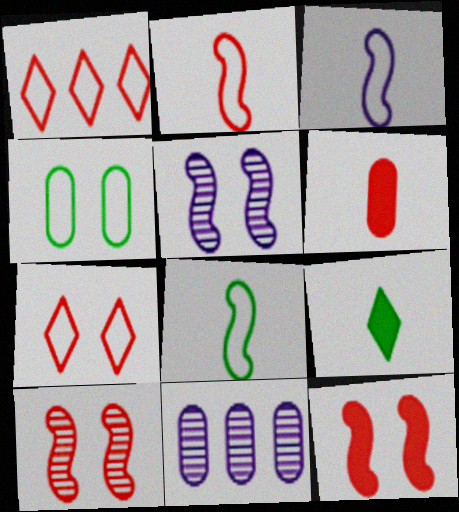[[1, 3, 4], 
[1, 6, 10], 
[2, 3, 8], 
[4, 6, 11]]